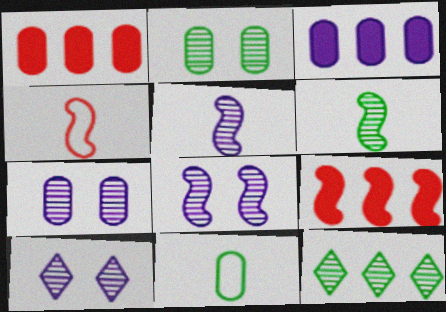[[1, 7, 11], 
[2, 6, 12], 
[7, 8, 10], 
[9, 10, 11]]